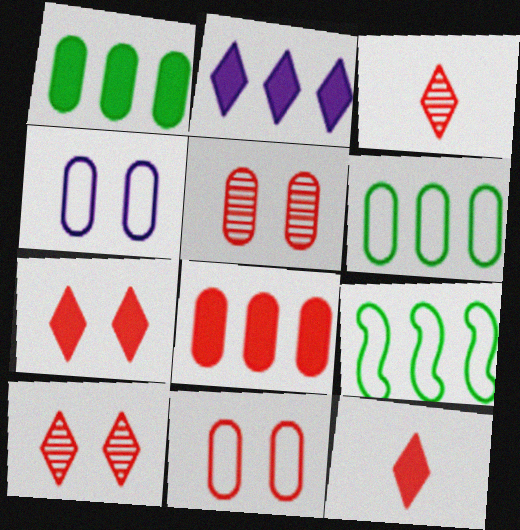[]